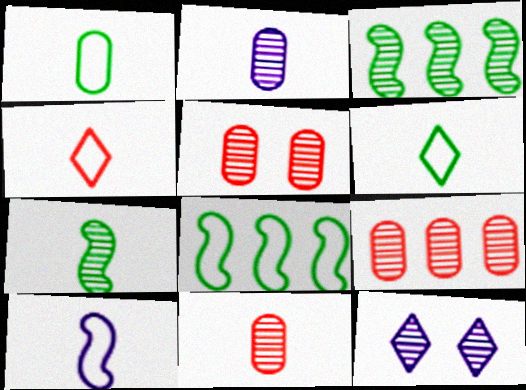[[1, 4, 10], 
[3, 11, 12], 
[5, 9, 11], 
[7, 9, 12]]